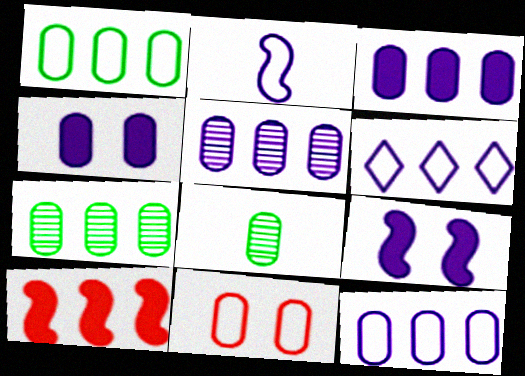[[3, 5, 12], 
[3, 8, 11], 
[6, 7, 10]]